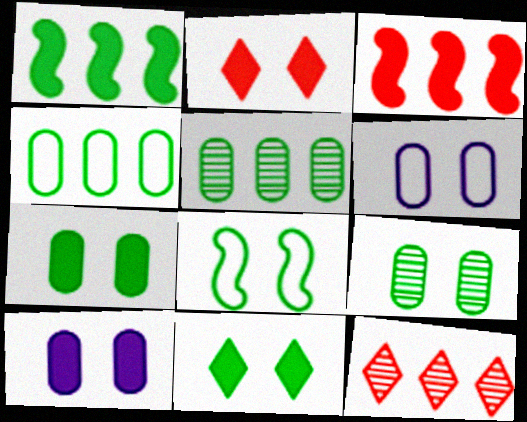[[8, 9, 11]]